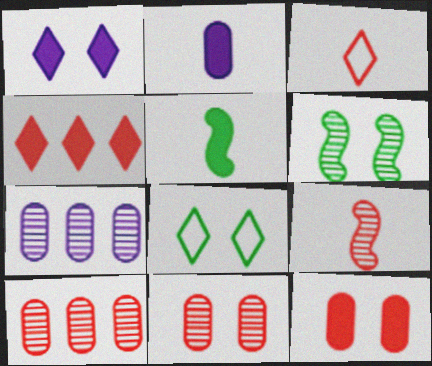[]